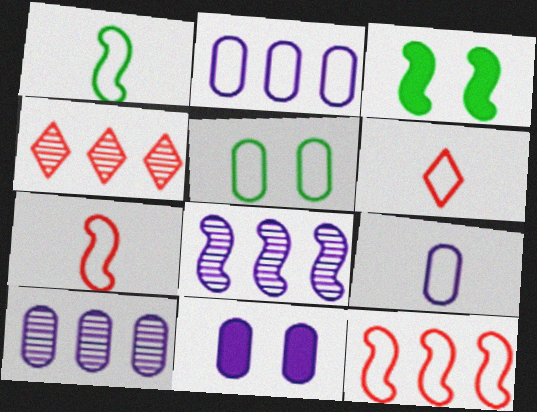[[1, 4, 11], 
[1, 6, 9], 
[3, 4, 9], 
[3, 6, 10], 
[3, 7, 8], 
[9, 10, 11]]